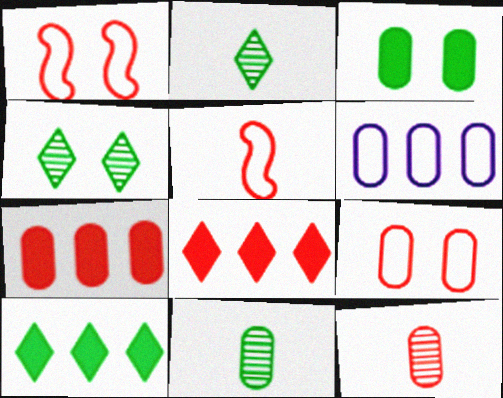[[1, 8, 12], 
[3, 6, 12], 
[7, 9, 12]]